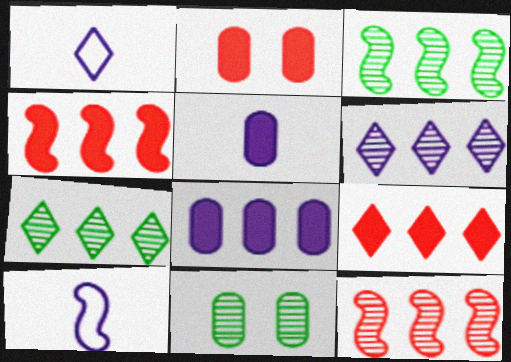[[1, 2, 3], 
[1, 4, 11], 
[2, 7, 10], 
[9, 10, 11]]